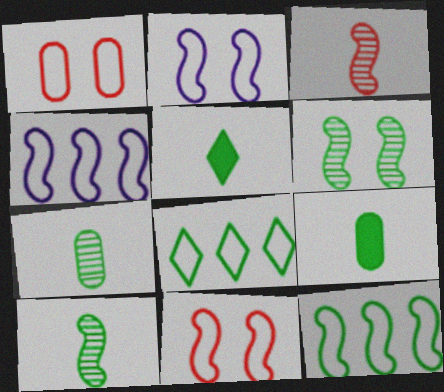[[6, 8, 9]]